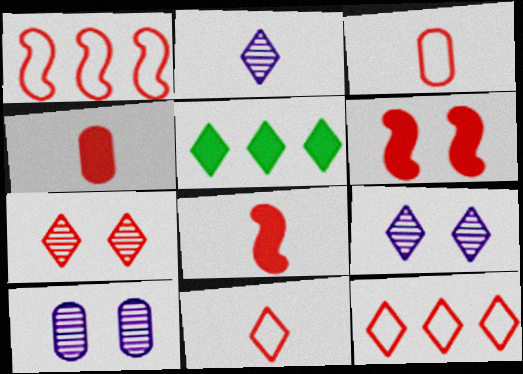[[1, 4, 7], 
[5, 9, 11]]